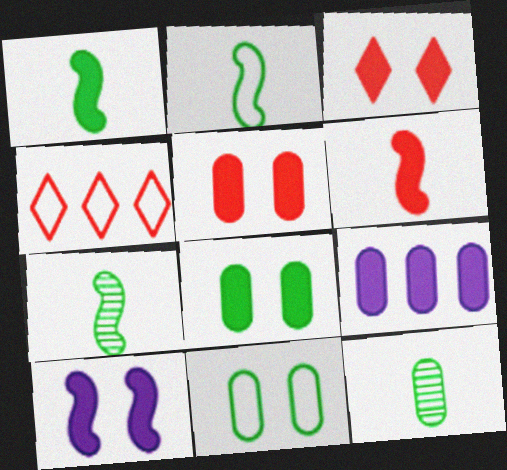[[1, 2, 7], 
[1, 3, 9], 
[3, 8, 10], 
[4, 10, 12]]